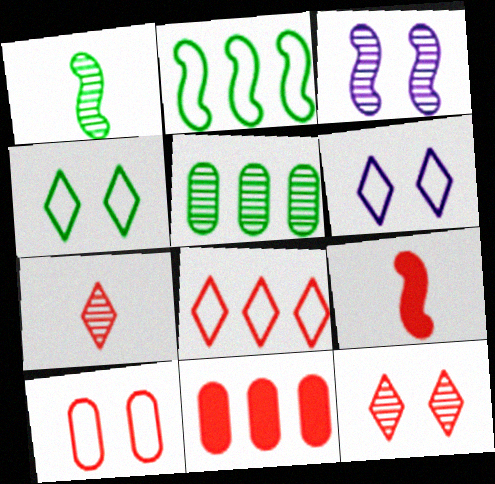[[1, 6, 11], 
[2, 3, 9], 
[3, 5, 7], 
[5, 6, 9]]